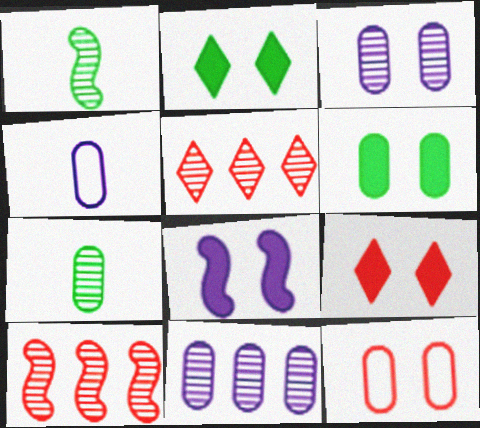[[1, 3, 5], 
[2, 4, 10], 
[3, 6, 12], 
[6, 8, 9]]